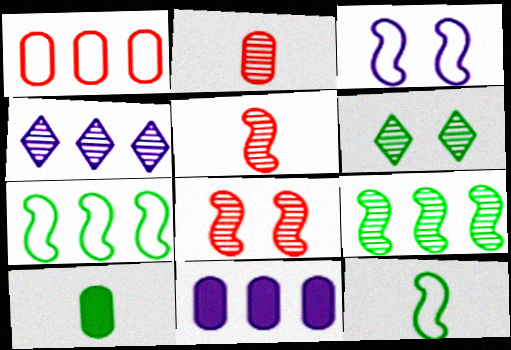[[6, 7, 10]]